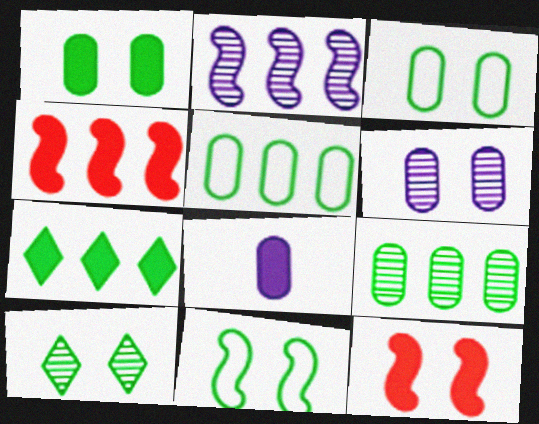[[1, 10, 11], 
[7, 8, 12]]